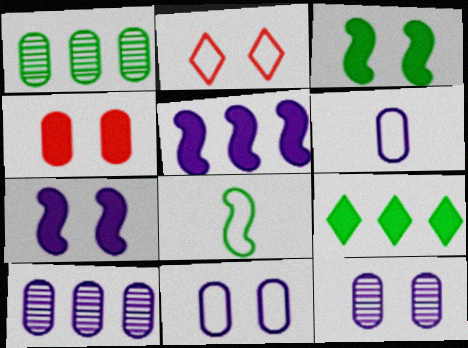[[1, 4, 6], 
[2, 3, 12]]